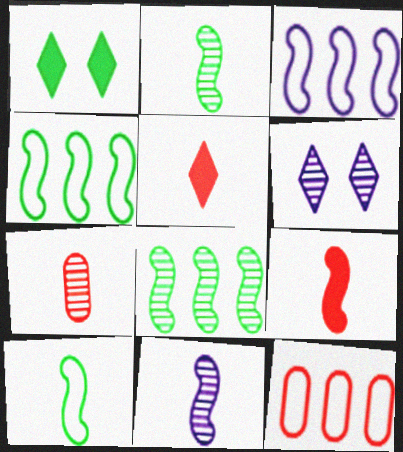[[1, 3, 7], 
[1, 11, 12], 
[6, 7, 8], 
[9, 10, 11]]